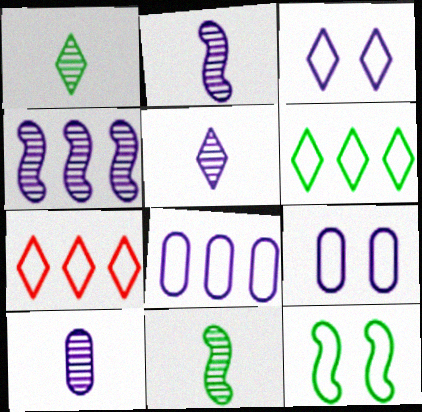[[2, 5, 10]]